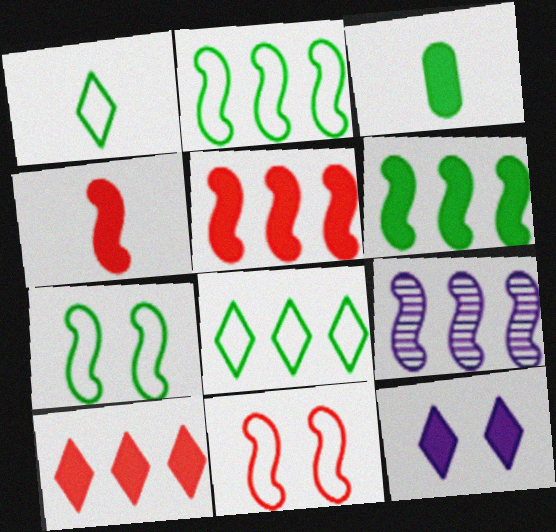[[2, 5, 9], 
[3, 5, 12], 
[4, 7, 9]]